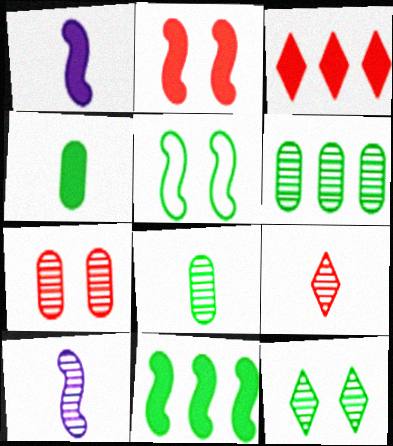[[1, 2, 11], 
[8, 9, 10]]